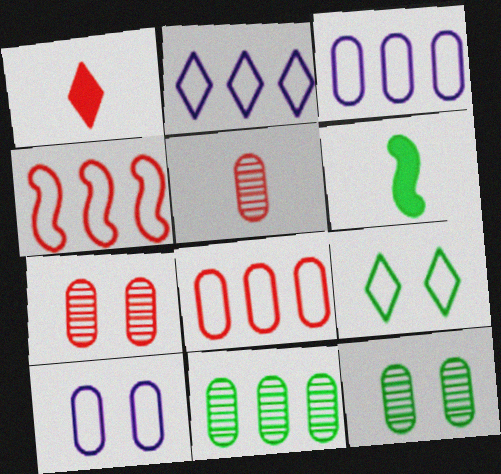[[1, 4, 7], 
[2, 6, 7], 
[6, 9, 11]]